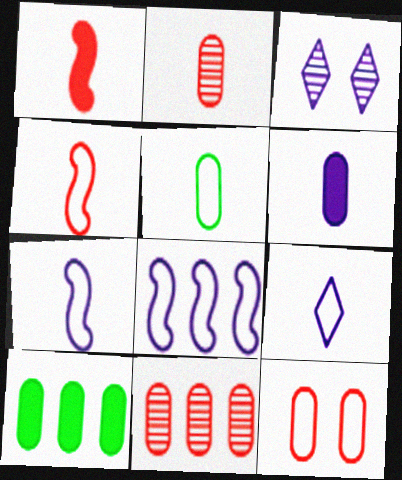[[2, 5, 6], 
[3, 4, 10], 
[3, 6, 8], 
[4, 5, 9]]